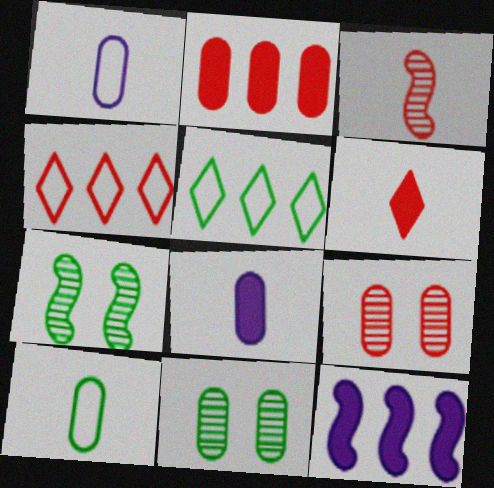[[1, 2, 11], 
[4, 7, 8]]